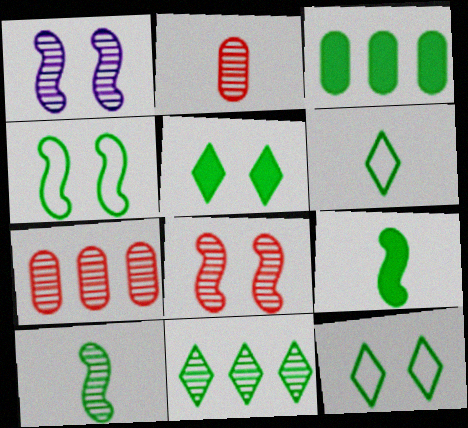[[1, 2, 11], 
[3, 5, 9], 
[3, 10, 12], 
[5, 6, 11]]